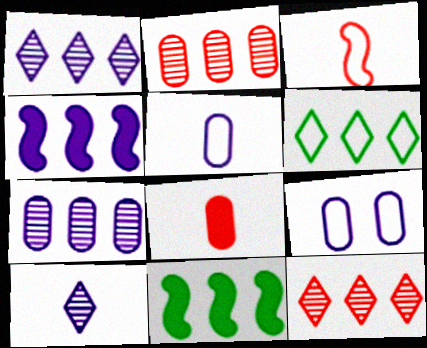[[2, 4, 6], 
[3, 6, 9], 
[4, 9, 10]]